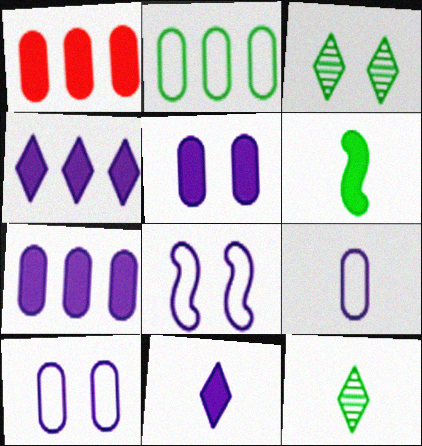[[1, 8, 12], 
[2, 3, 6]]